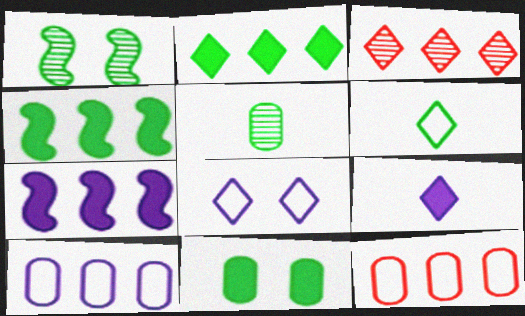[[1, 9, 12], 
[3, 4, 10]]